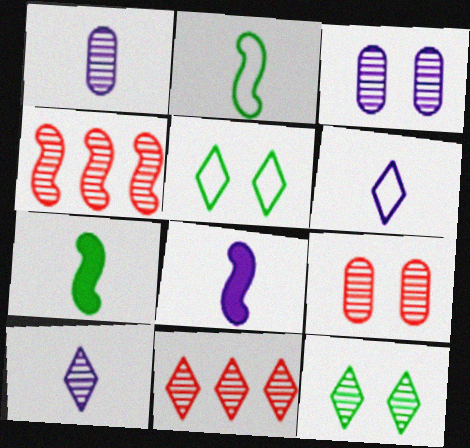[[1, 4, 12], 
[1, 6, 8], 
[10, 11, 12]]